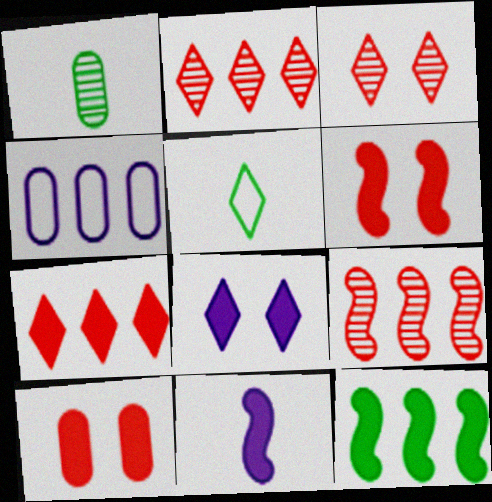[[1, 4, 10], 
[2, 4, 12], 
[2, 5, 8], 
[6, 11, 12]]